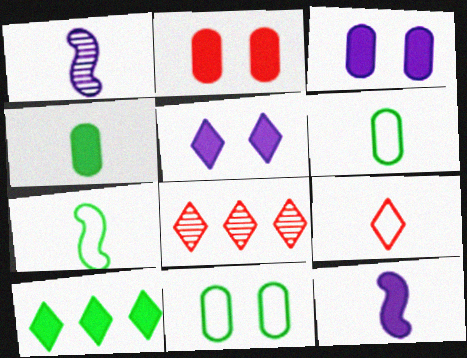[[1, 4, 9], 
[2, 10, 12], 
[3, 7, 8], 
[8, 11, 12]]